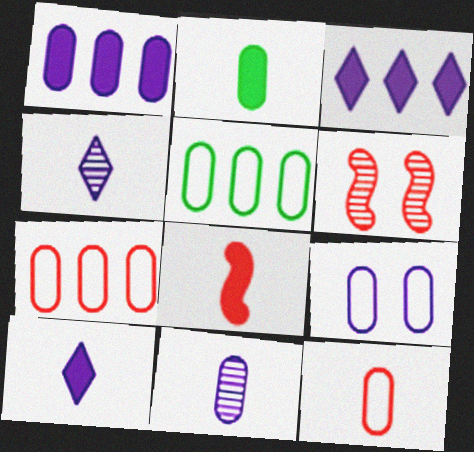[[1, 9, 11], 
[2, 8, 10], 
[2, 11, 12], 
[5, 6, 10], 
[5, 9, 12]]